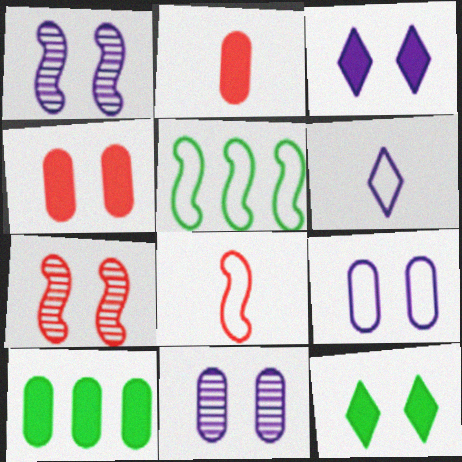[[1, 3, 9], 
[6, 7, 10], 
[7, 9, 12]]